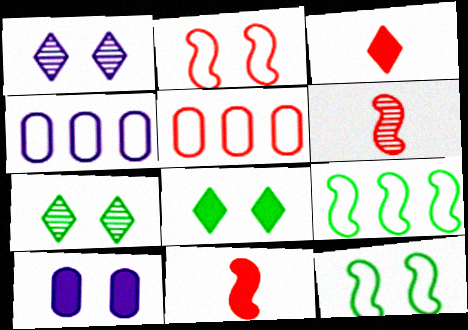[[2, 7, 10], 
[4, 6, 8], 
[4, 7, 11]]